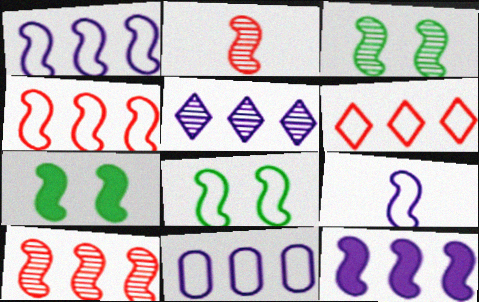[[1, 2, 7], 
[2, 8, 12], 
[3, 7, 8], 
[4, 8, 9], 
[5, 11, 12], 
[7, 9, 10]]